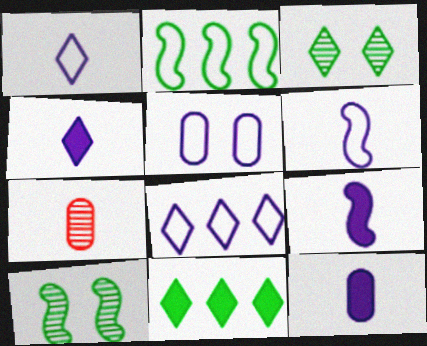[[4, 9, 12], 
[5, 6, 8]]